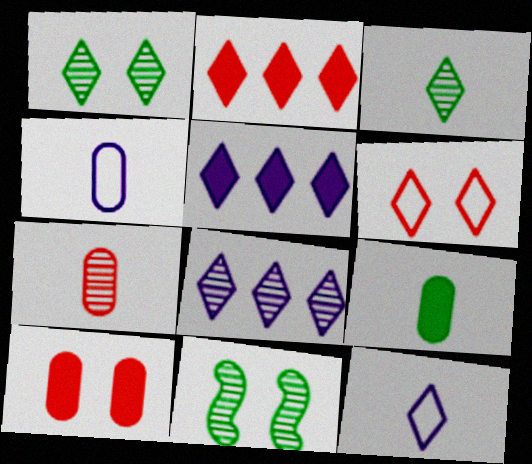[[1, 2, 12], 
[2, 4, 11], 
[3, 5, 6], 
[4, 7, 9], 
[7, 8, 11]]